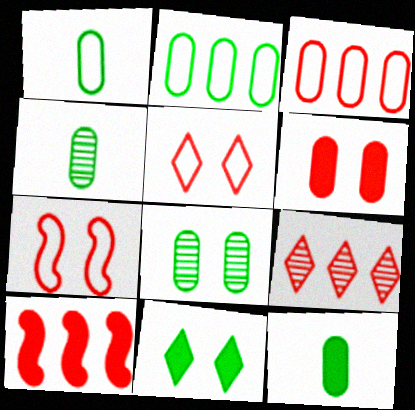[[1, 4, 12], 
[2, 8, 12], 
[3, 9, 10]]